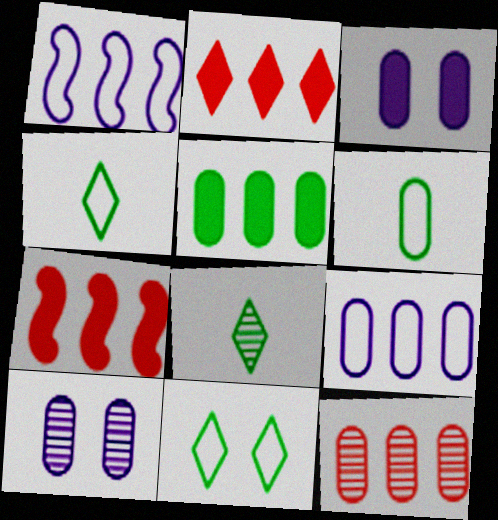[[3, 6, 12], 
[4, 7, 10], 
[5, 9, 12]]